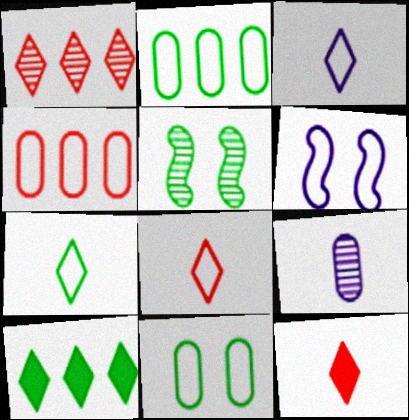[[1, 5, 9], 
[2, 6, 8], 
[3, 7, 8], 
[4, 6, 7]]